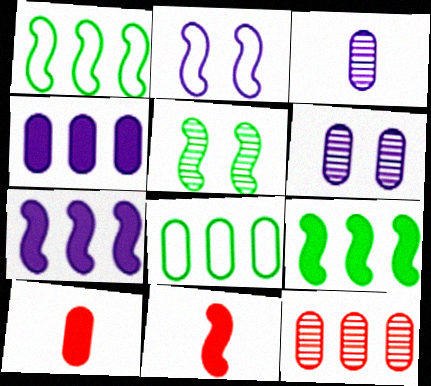[[4, 8, 12], 
[6, 8, 10]]